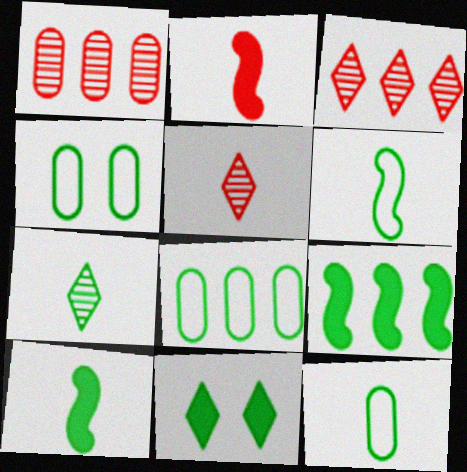[[4, 7, 9], 
[4, 8, 12], 
[7, 10, 12]]